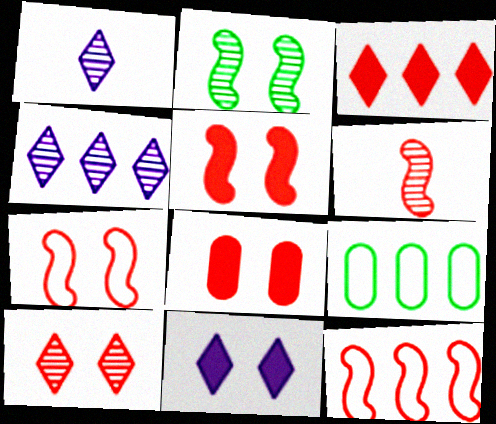[[1, 5, 9], 
[5, 6, 12], 
[6, 9, 11], 
[7, 8, 10]]